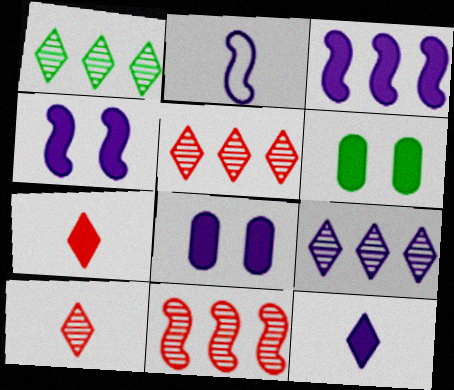[[1, 5, 9], 
[2, 5, 6], 
[2, 8, 9], 
[3, 6, 7], 
[3, 8, 12]]